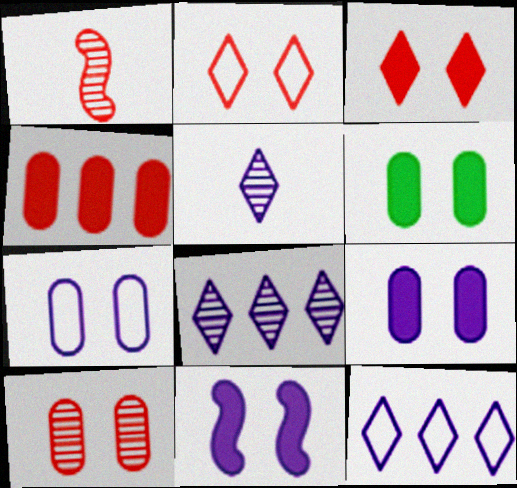[[1, 2, 4], 
[1, 6, 12], 
[3, 6, 11], 
[6, 7, 10]]